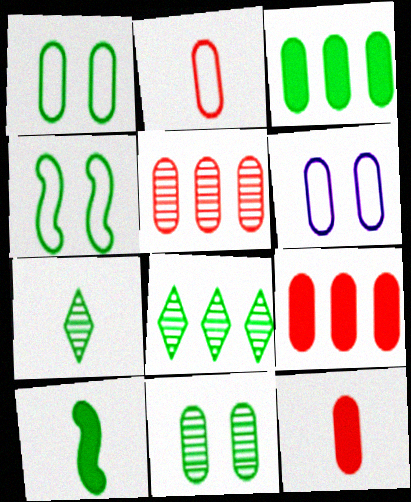[[1, 8, 10], 
[3, 4, 7]]